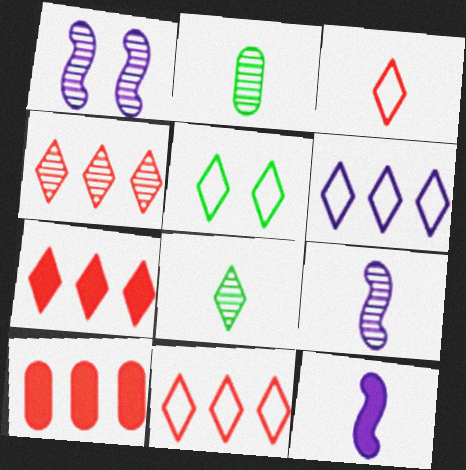[[1, 2, 4], 
[2, 3, 12], 
[3, 5, 6], 
[4, 7, 11], 
[5, 9, 10]]